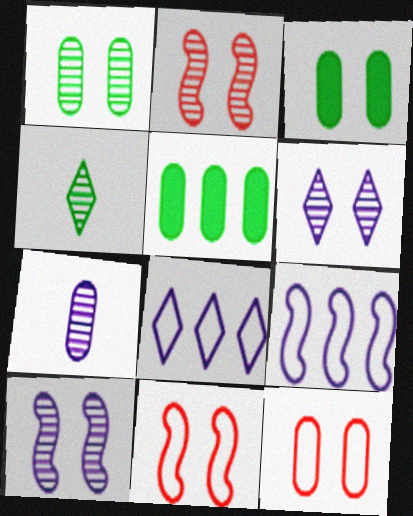[[1, 2, 6], 
[3, 6, 11], 
[5, 7, 12]]